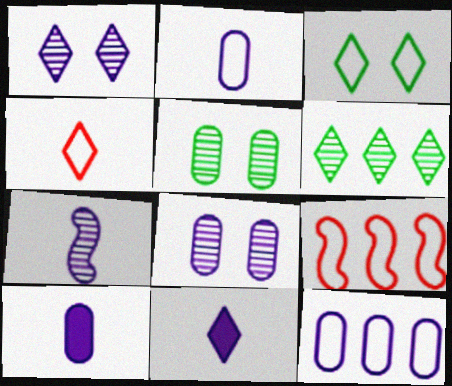[[2, 3, 9], 
[2, 7, 11], 
[5, 9, 11], 
[8, 10, 12]]